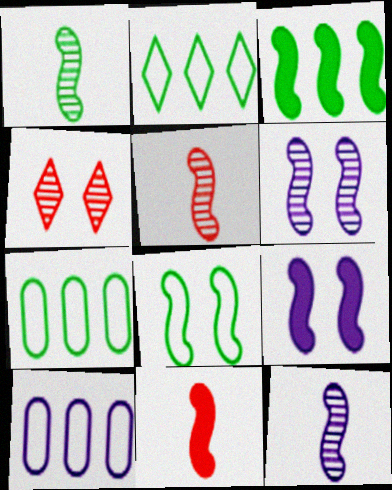[[1, 3, 8], 
[1, 5, 12], 
[3, 9, 11]]